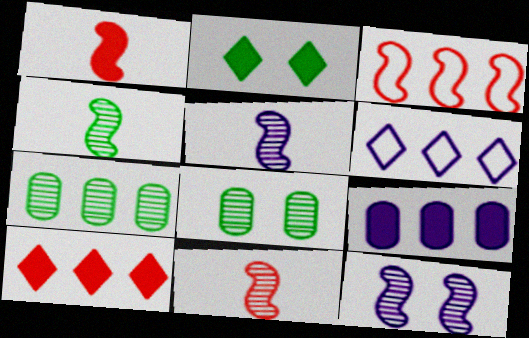[[1, 2, 9], 
[1, 6, 8], 
[4, 5, 11]]